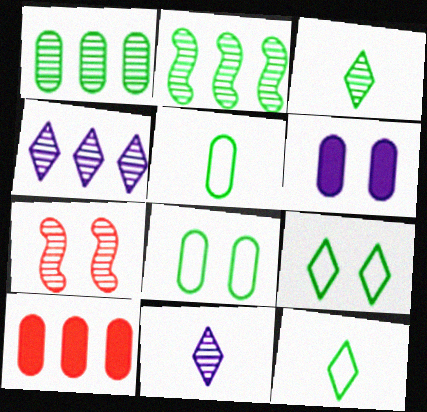[[1, 7, 11], 
[6, 7, 9]]